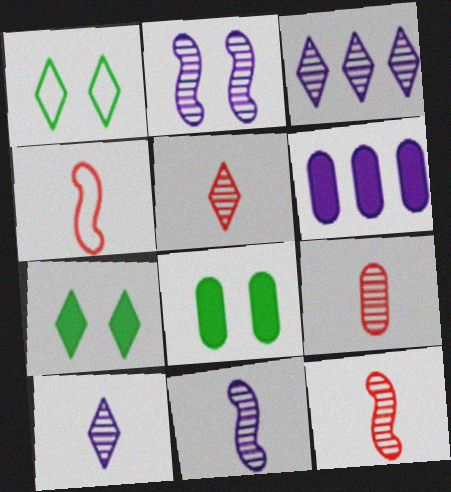[[1, 6, 12], 
[3, 4, 8], 
[5, 9, 12]]